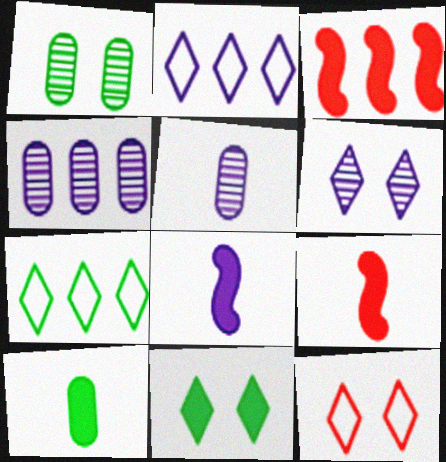[[1, 2, 9], 
[3, 4, 7], 
[6, 11, 12]]